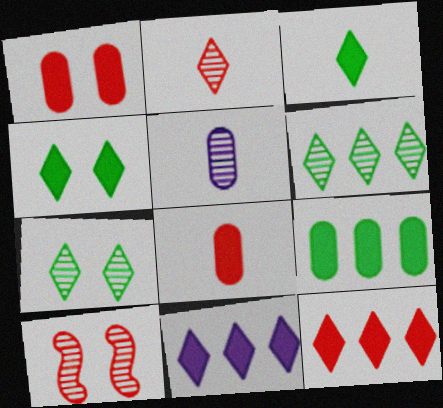[[5, 6, 10]]